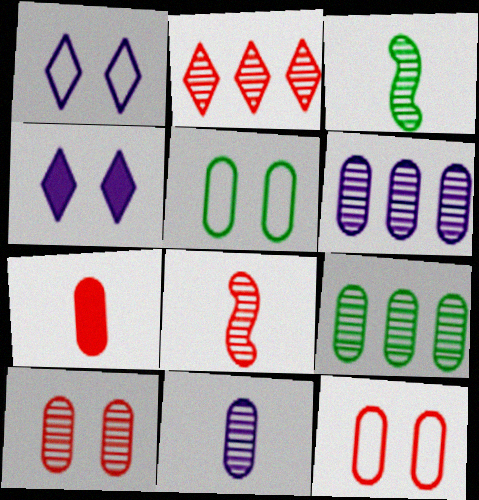[[2, 8, 10], 
[5, 6, 7], 
[9, 10, 11]]